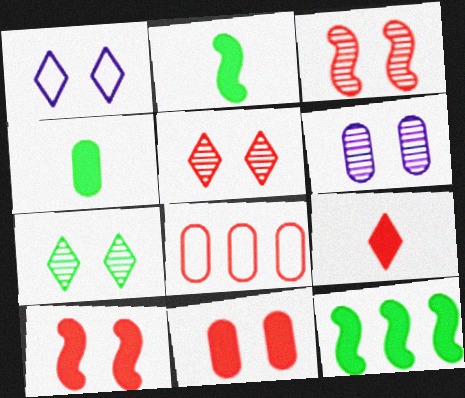[[3, 6, 7], 
[3, 8, 9], 
[4, 6, 8]]